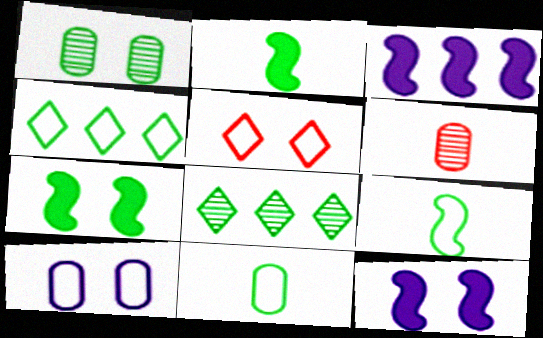[[1, 2, 4], 
[1, 5, 12], 
[4, 6, 12], 
[7, 8, 11]]